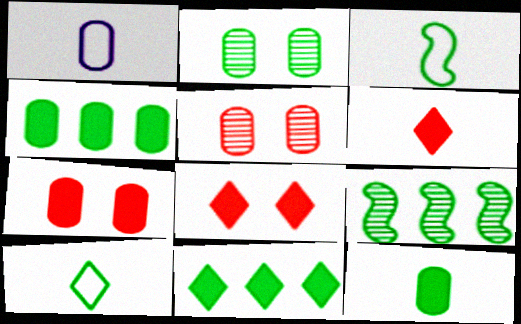[[1, 4, 5], 
[1, 8, 9], 
[2, 3, 11]]